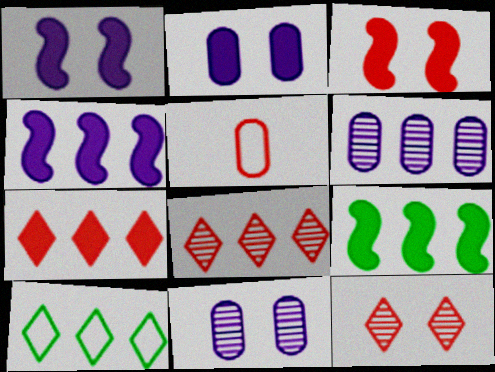[[3, 5, 8]]